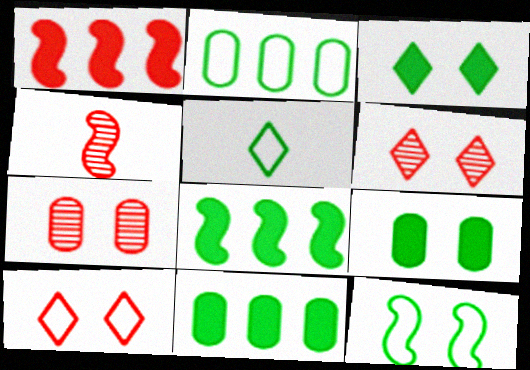[[2, 5, 12]]